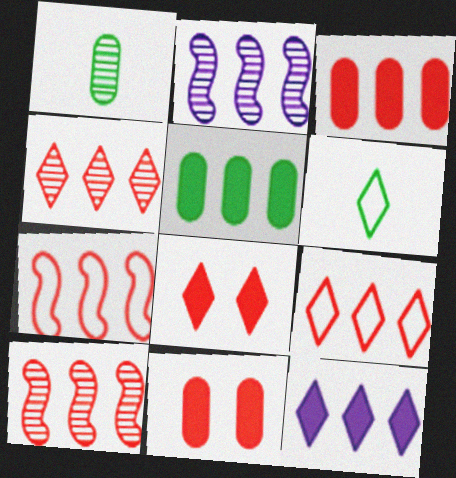[[2, 5, 9], 
[2, 6, 11], 
[3, 4, 7], 
[3, 9, 10]]